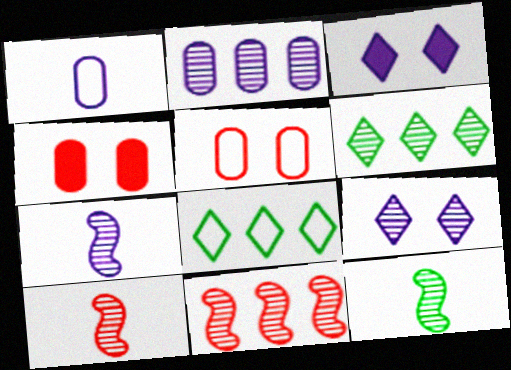[[2, 6, 11], 
[2, 7, 9], 
[4, 7, 8], 
[7, 10, 12]]